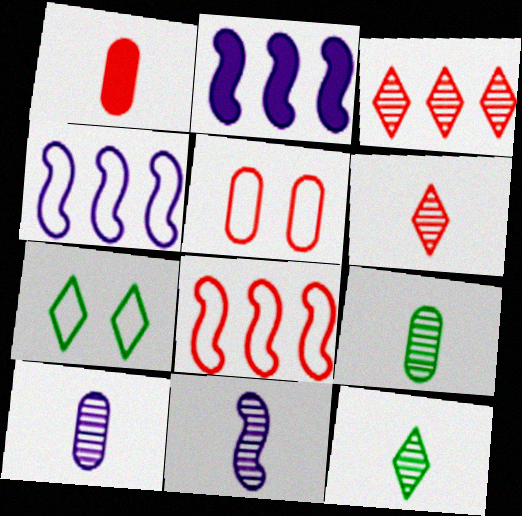[[2, 5, 12], 
[6, 9, 11]]